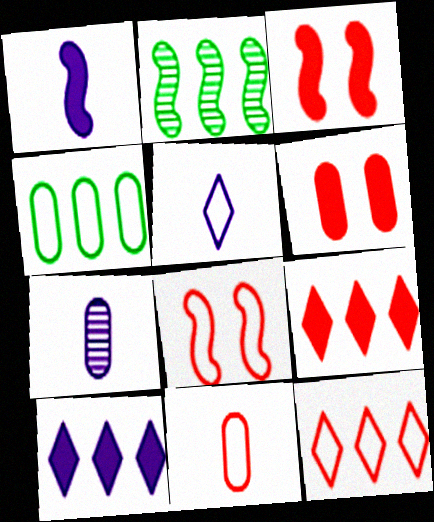[[1, 2, 8], 
[1, 5, 7], 
[2, 5, 6], 
[4, 5, 8], 
[4, 6, 7], 
[8, 11, 12]]